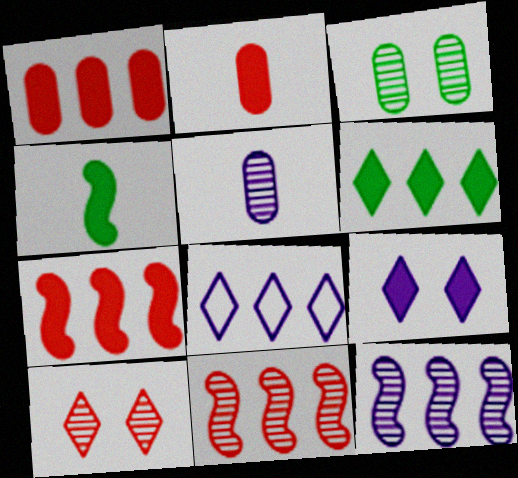[[1, 4, 9]]